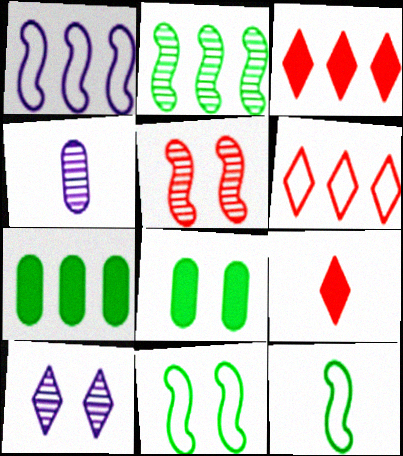[[3, 4, 11], 
[4, 9, 12]]